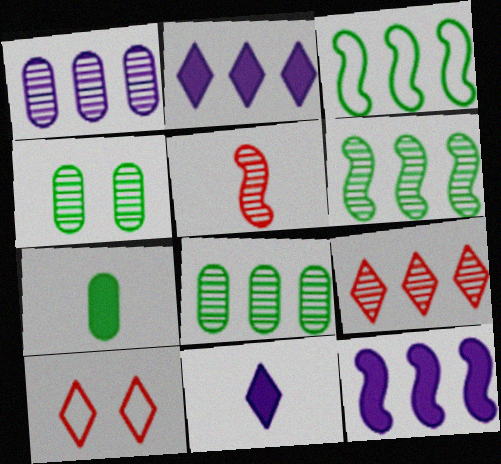[[1, 6, 9]]